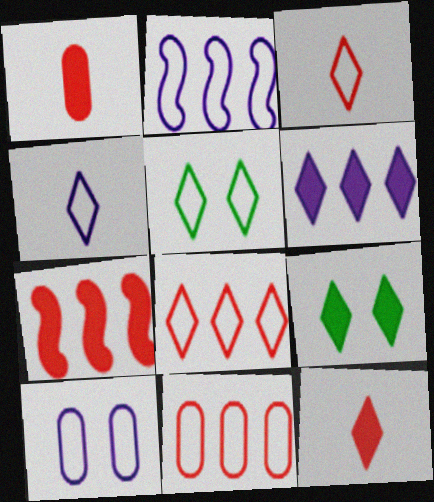[[2, 4, 10], 
[4, 5, 8], 
[6, 9, 12]]